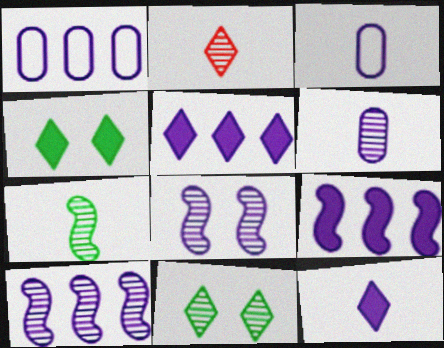[[1, 5, 10], 
[1, 8, 12], 
[2, 6, 7], 
[3, 5, 8]]